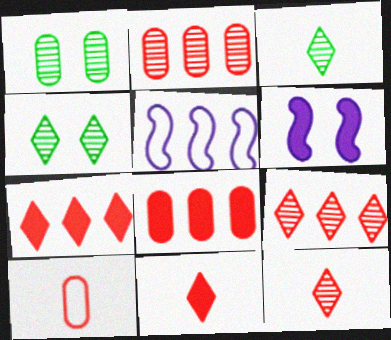[[1, 5, 11]]